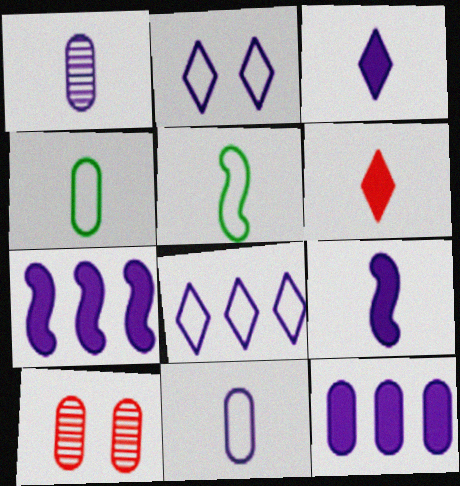[[1, 2, 7], 
[1, 5, 6], 
[4, 10, 12]]